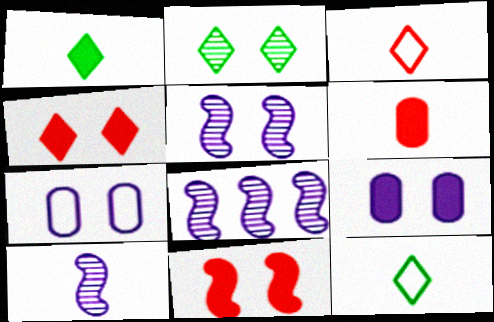[[2, 7, 11], 
[5, 8, 10], 
[6, 10, 12]]